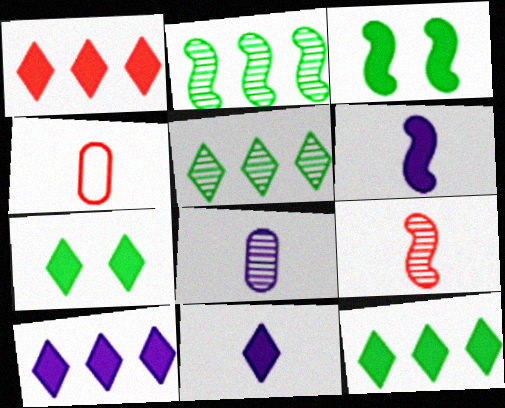[[1, 7, 11], 
[1, 10, 12]]